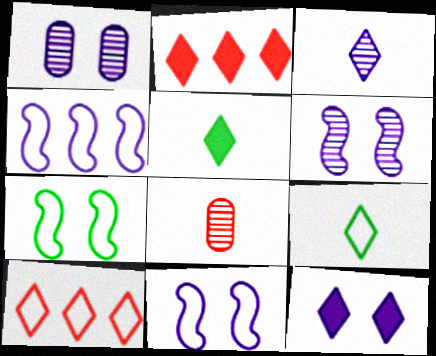[[1, 11, 12], 
[2, 5, 12]]